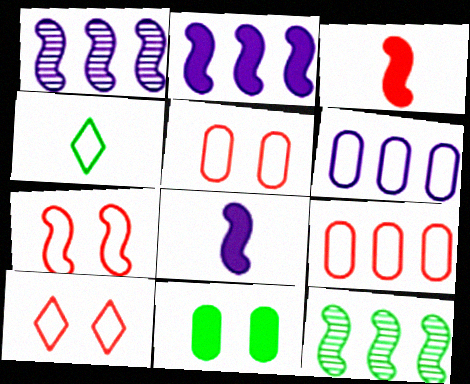[[4, 6, 7], 
[4, 11, 12], 
[5, 7, 10], 
[7, 8, 12]]